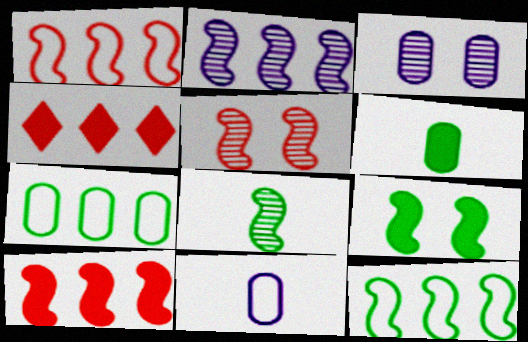[[2, 4, 7], 
[2, 5, 8], 
[2, 10, 12], 
[8, 9, 12]]